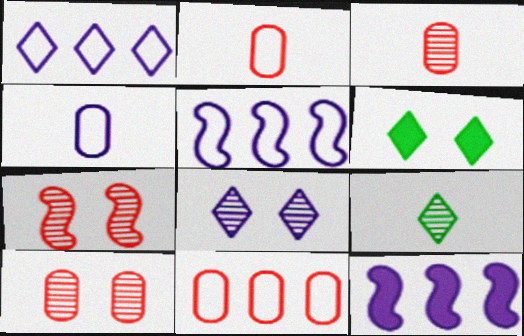[[3, 5, 6], 
[4, 8, 12]]